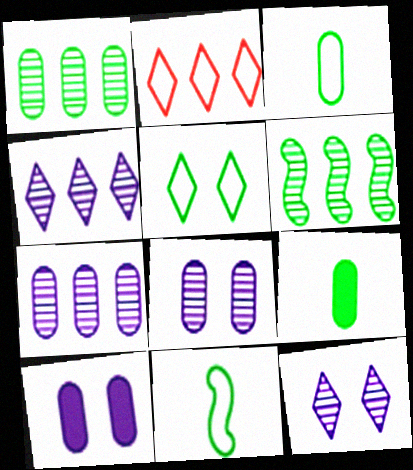[[5, 6, 9]]